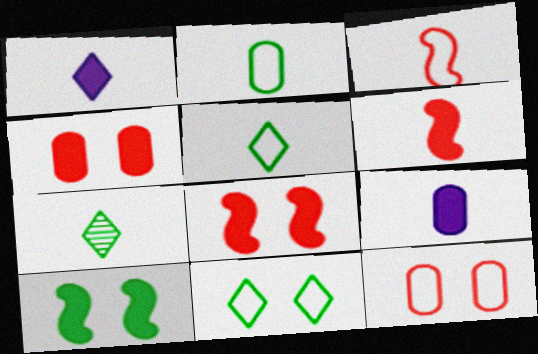[[3, 7, 9]]